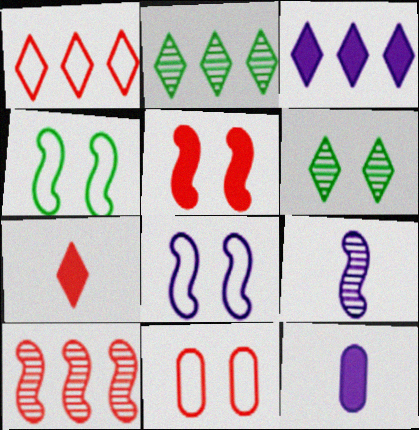[[1, 2, 3], 
[7, 10, 11]]